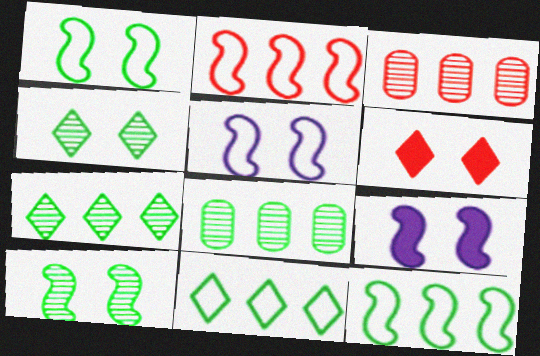[]